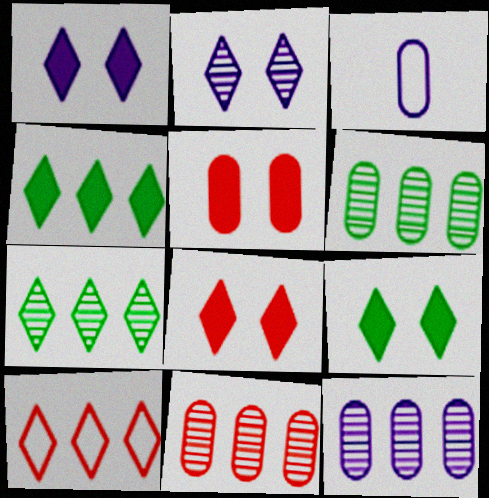[[1, 8, 9], 
[3, 5, 6], 
[6, 11, 12]]